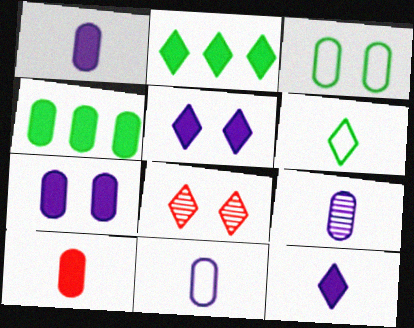[[1, 9, 11], 
[4, 7, 10]]